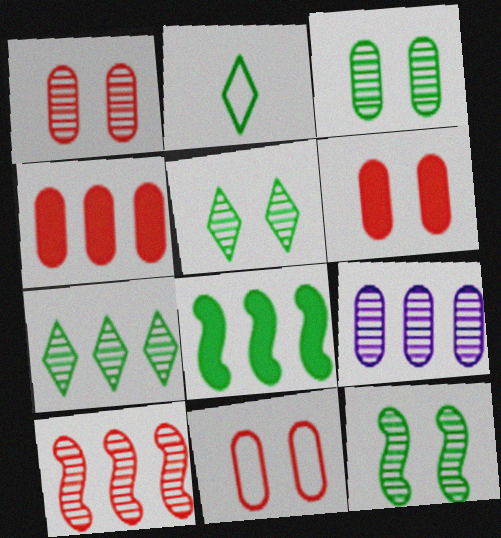[[1, 6, 11], 
[2, 3, 8], 
[3, 5, 12], 
[7, 9, 10]]